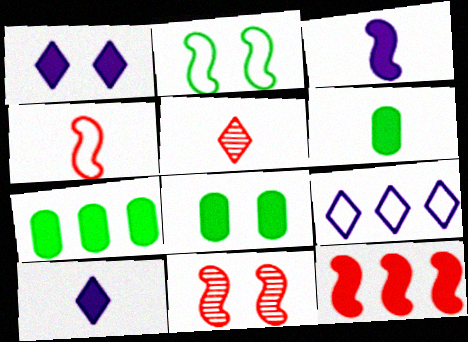[[1, 6, 12], 
[4, 11, 12], 
[6, 7, 8], 
[6, 9, 11], 
[8, 10, 12]]